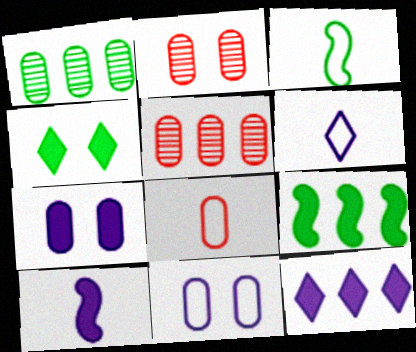[[1, 3, 4], 
[1, 7, 8], 
[2, 3, 12], 
[2, 6, 9], 
[3, 6, 8], 
[7, 10, 12]]